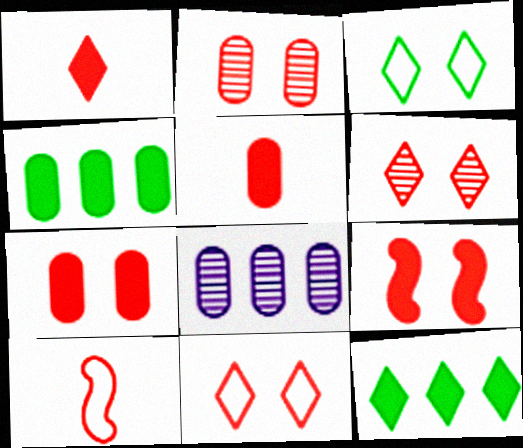[[2, 9, 11]]